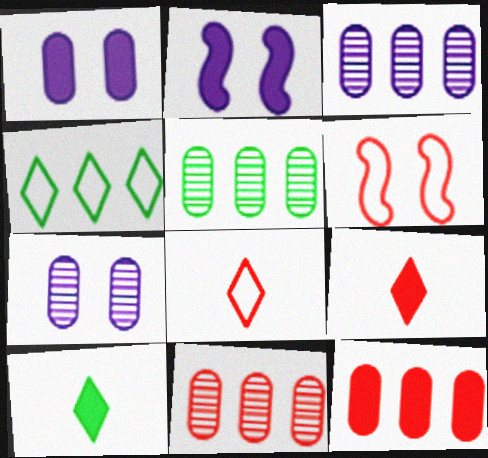[[2, 5, 8], 
[2, 10, 12], 
[3, 5, 11], 
[3, 6, 10], 
[6, 9, 11]]